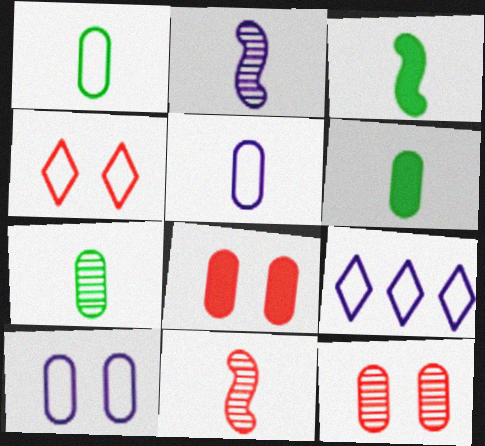[[1, 6, 7], 
[3, 9, 12]]